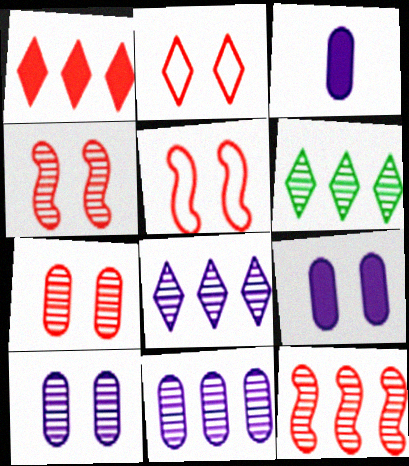[[3, 5, 6], 
[6, 11, 12]]